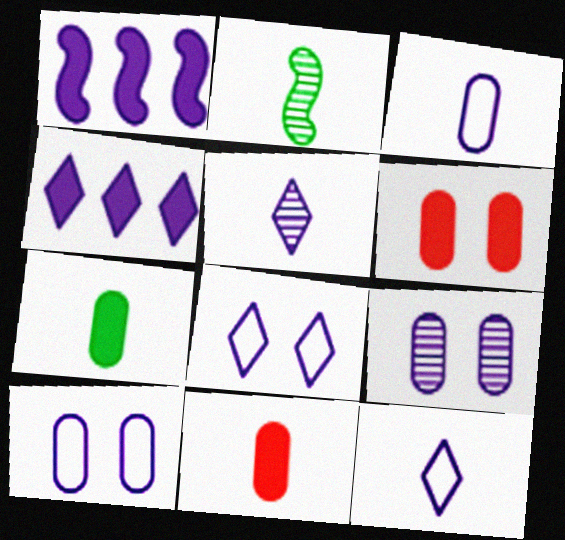[[1, 5, 10], 
[1, 9, 12], 
[2, 11, 12], 
[4, 5, 8]]